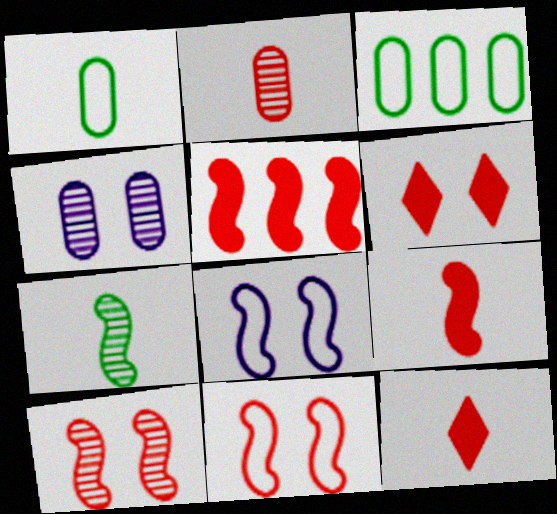[[5, 7, 8]]